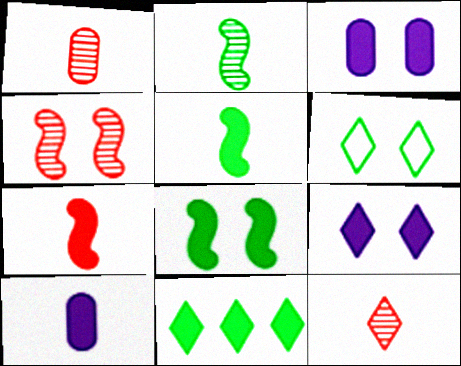[[3, 4, 6], 
[3, 7, 11]]